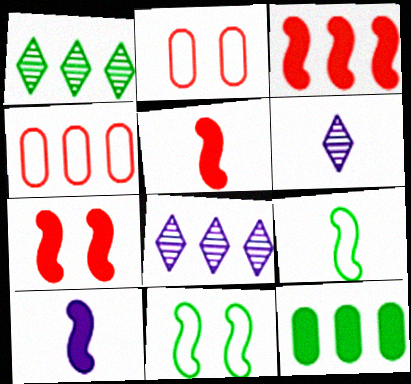[[1, 2, 10], 
[3, 5, 7]]